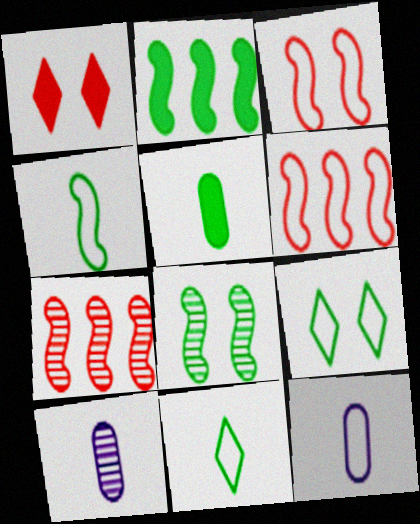[[2, 4, 8], 
[6, 9, 12]]